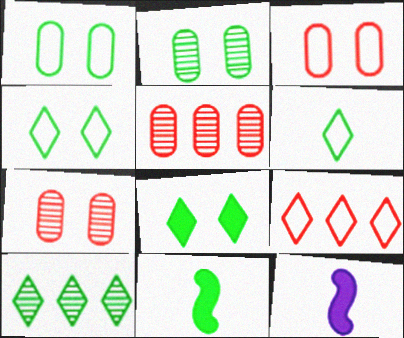[[1, 10, 11], 
[2, 9, 12], 
[3, 10, 12], 
[4, 5, 12], 
[6, 8, 10]]